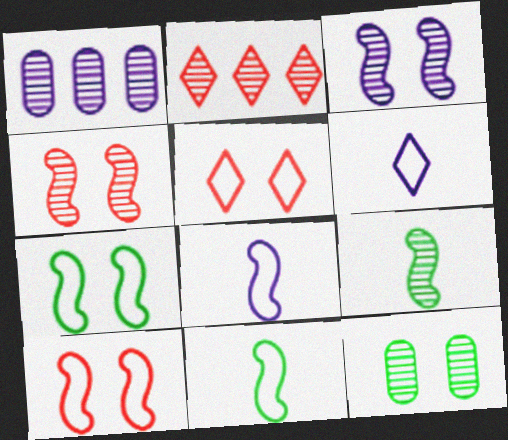[]